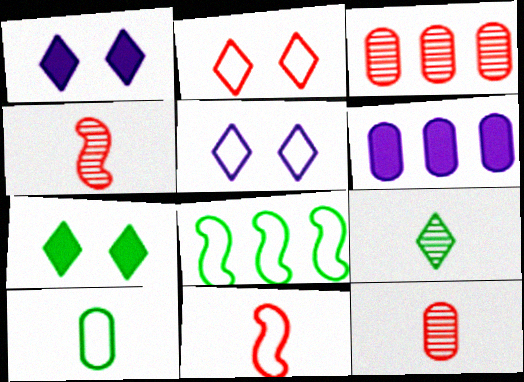[[1, 8, 12]]